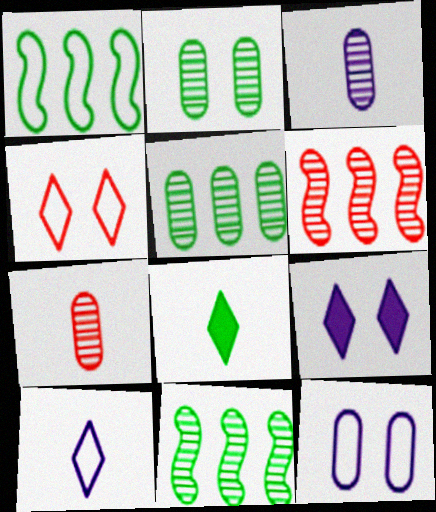[[1, 2, 8], 
[1, 7, 9], 
[6, 8, 12]]